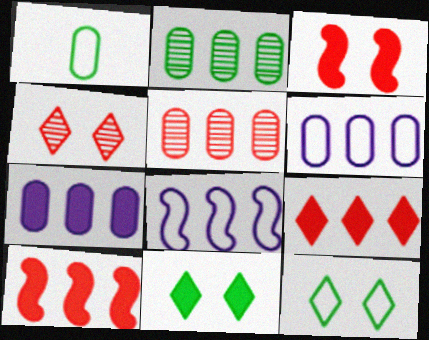[[2, 8, 9]]